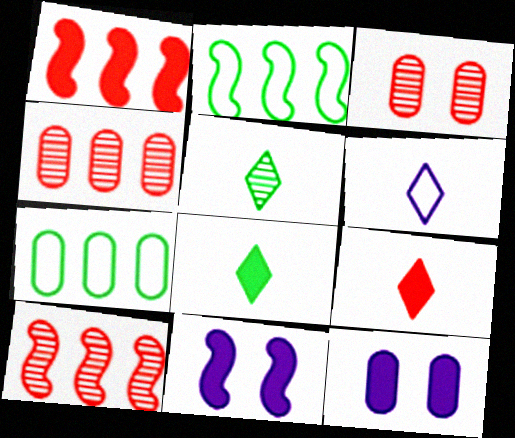[[1, 8, 12], 
[5, 6, 9]]